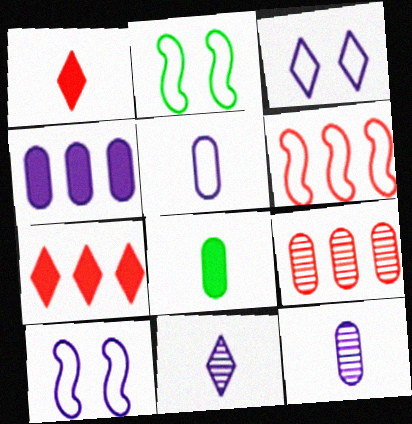[[2, 7, 12], 
[4, 10, 11], 
[6, 7, 9]]